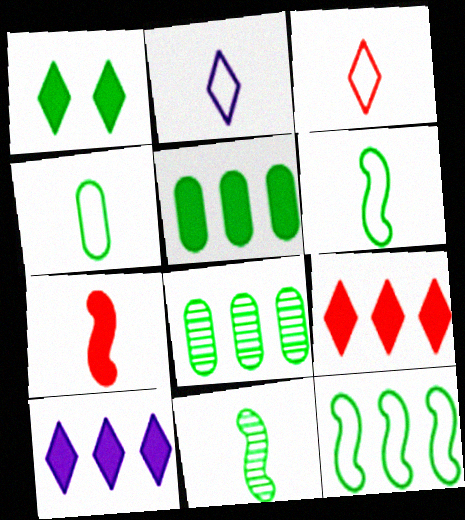[[1, 6, 8]]